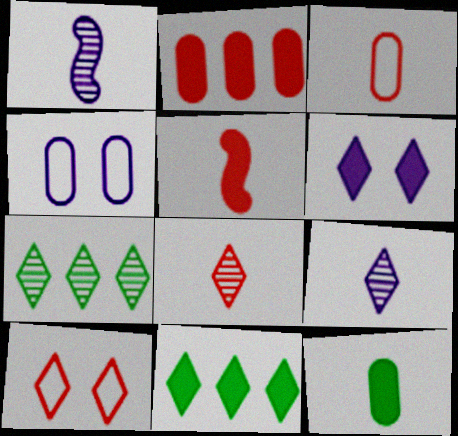[[3, 5, 8], 
[4, 5, 7], 
[9, 10, 11]]